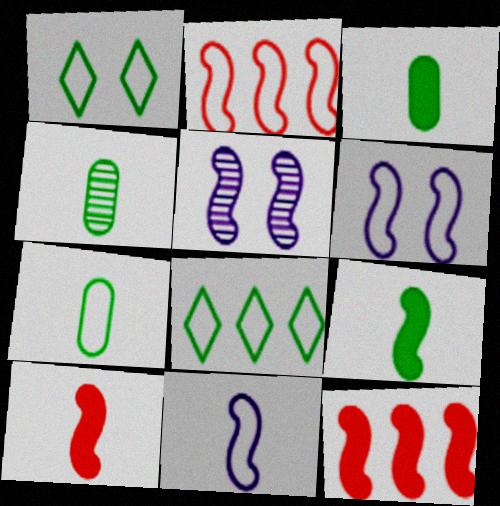[[2, 5, 9], 
[3, 4, 7]]